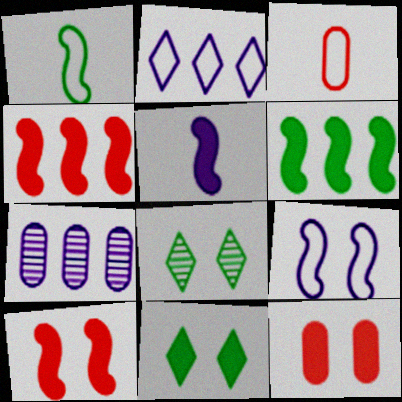[[5, 6, 10], 
[8, 9, 12]]